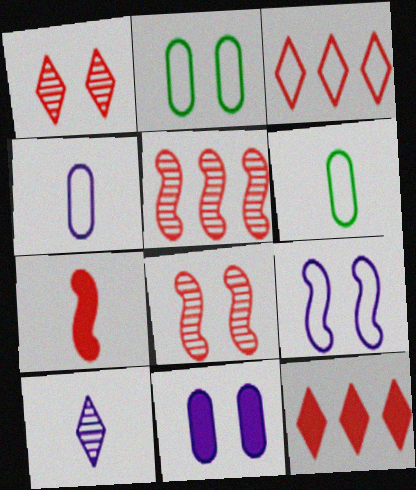[[3, 6, 9], 
[6, 7, 10]]